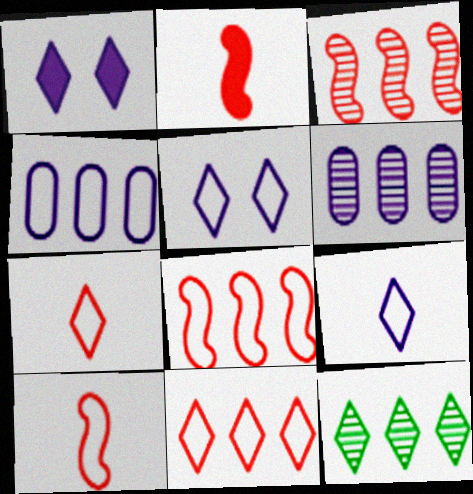[[1, 7, 12], 
[3, 6, 12]]